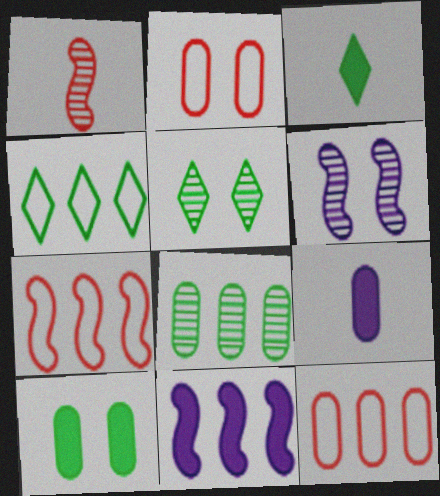[[2, 8, 9], 
[3, 4, 5], 
[3, 6, 12], 
[5, 7, 9]]